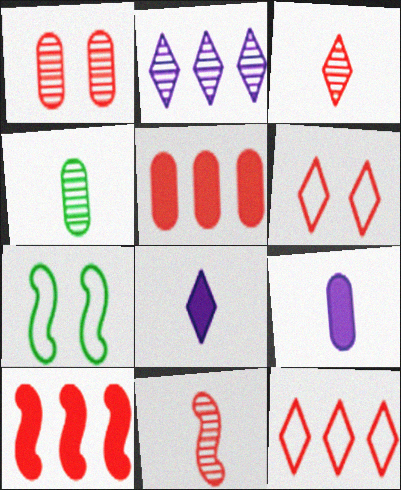[[5, 6, 11]]